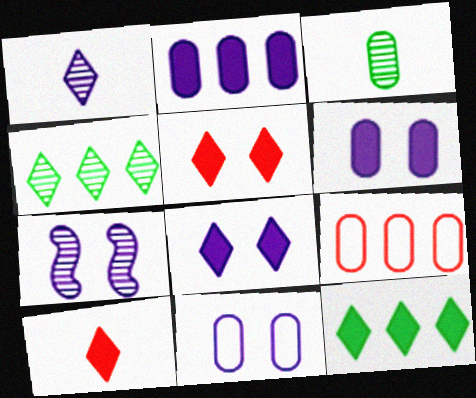[[3, 6, 9], 
[7, 8, 11], 
[8, 10, 12]]